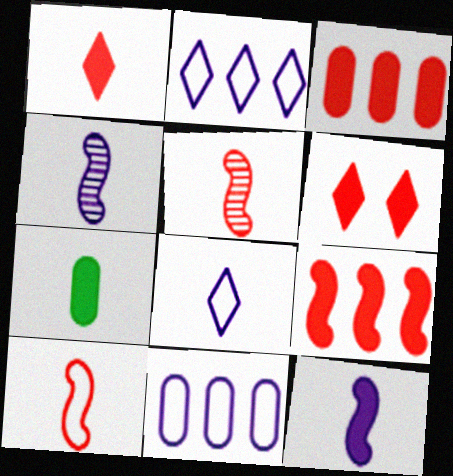[[1, 7, 12], 
[5, 7, 8]]